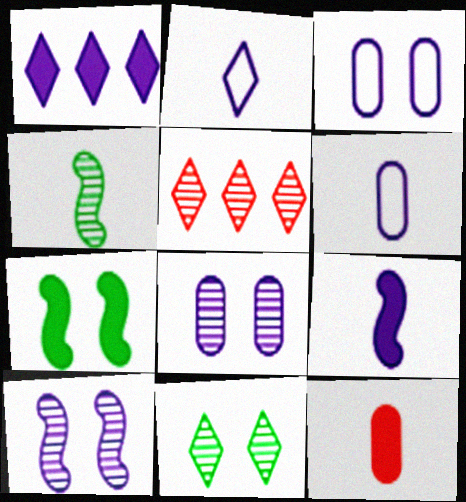[[1, 6, 10], 
[1, 7, 12], 
[2, 4, 12], 
[4, 5, 8], 
[5, 6, 7]]